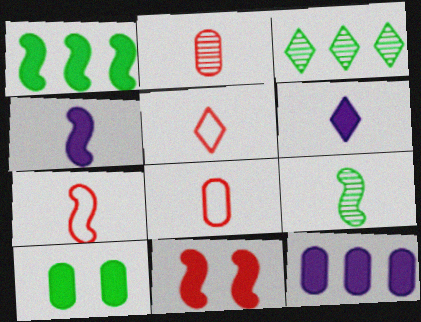[[1, 4, 11], 
[4, 7, 9], 
[5, 7, 8], 
[6, 8, 9]]